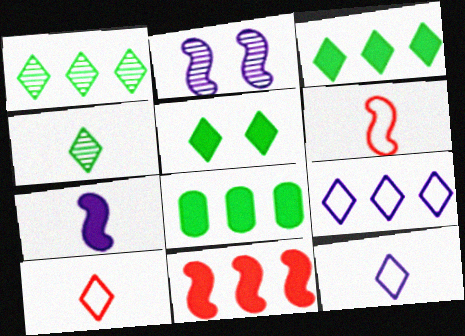[[2, 8, 10]]